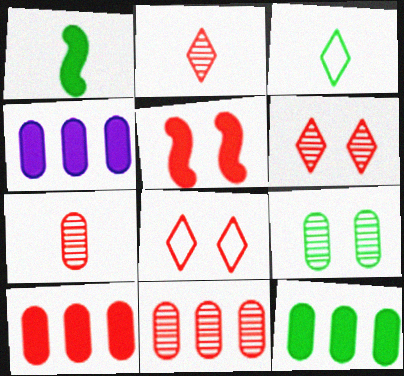[[4, 10, 12]]